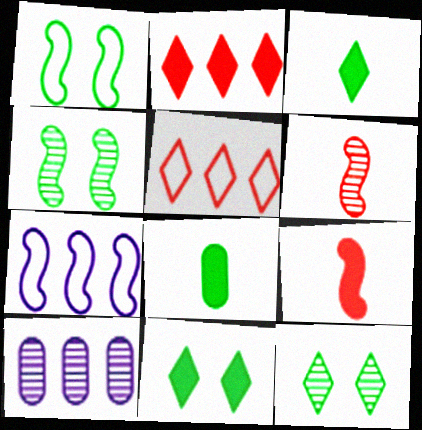[[4, 7, 9], 
[6, 10, 12]]